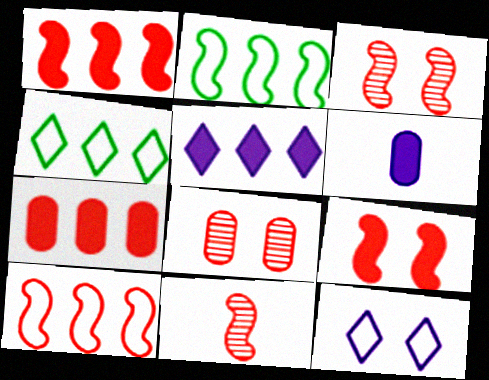[[3, 4, 6], 
[9, 10, 11]]